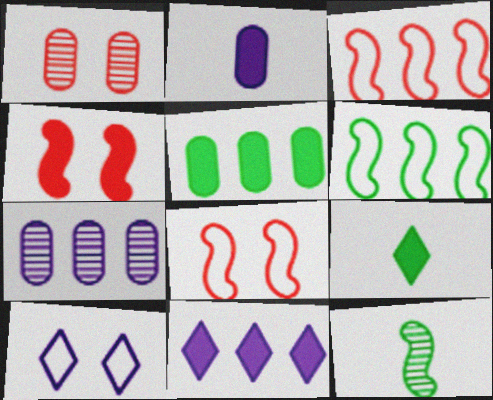[[7, 8, 9]]